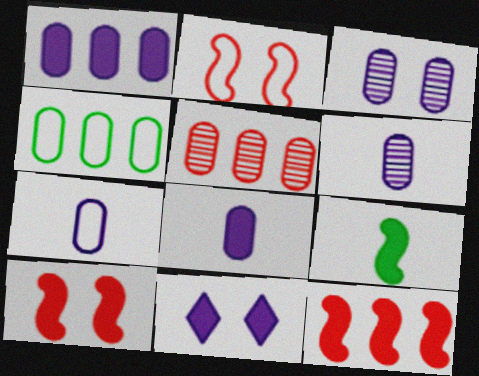[[1, 3, 7], 
[1, 4, 5], 
[6, 7, 8]]